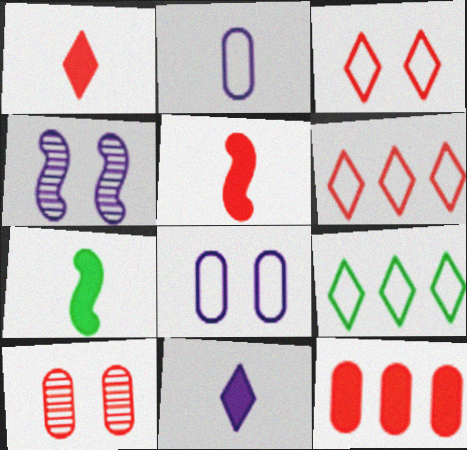[[5, 6, 10]]